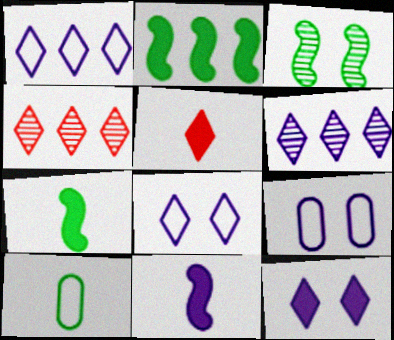[[4, 7, 9], 
[6, 9, 11]]